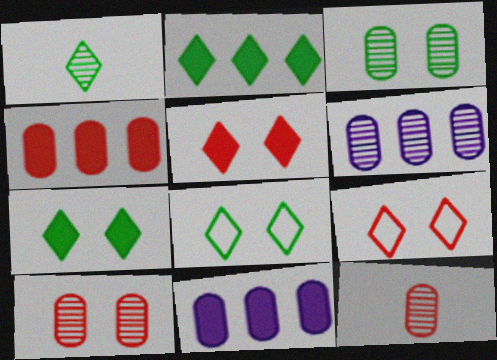[[1, 2, 8], 
[3, 6, 12]]